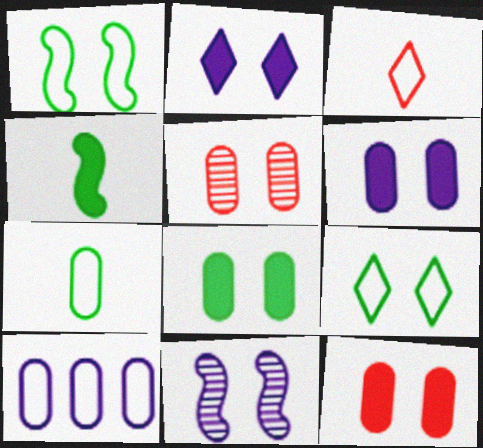[[1, 2, 5], 
[1, 3, 10], 
[6, 8, 12], 
[9, 11, 12]]